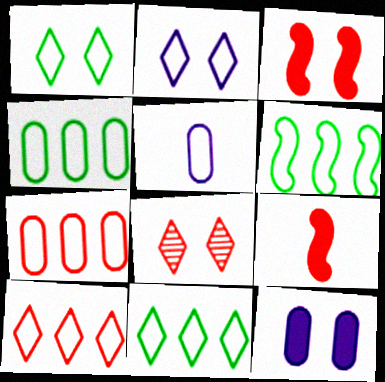[[4, 6, 11], 
[7, 8, 9]]